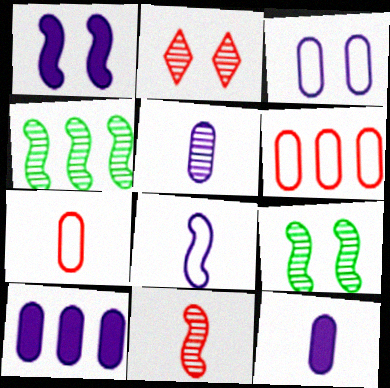[[2, 4, 5], 
[3, 5, 10]]